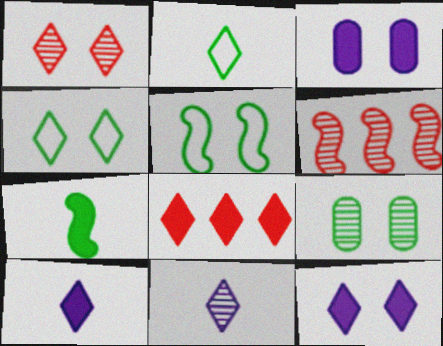[[1, 3, 5], 
[1, 4, 12], 
[2, 3, 6], 
[3, 7, 8], 
[4, 8, 11], 
[6, 9, 11]]